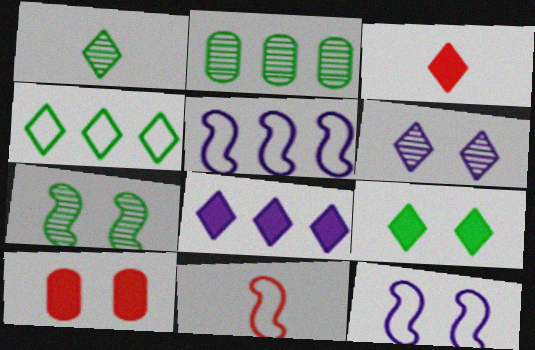[[1, 2, 7], 
[1, 4, 9], 
[1, 5, 10], 
[2, 3, 12], 
[3, 4, 6], 
[3, 8, 9]]